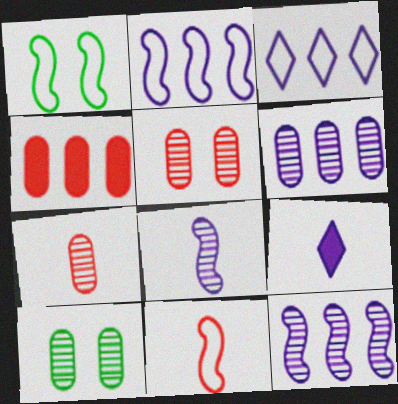[[1, 2, 11], 
[6, 7, 10]]